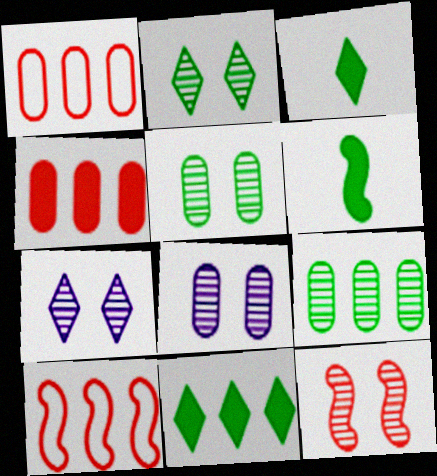[[1, 6, 7], 
[2, 8, 12], 
[3, 8, 10], 
[5, 7, 12]]